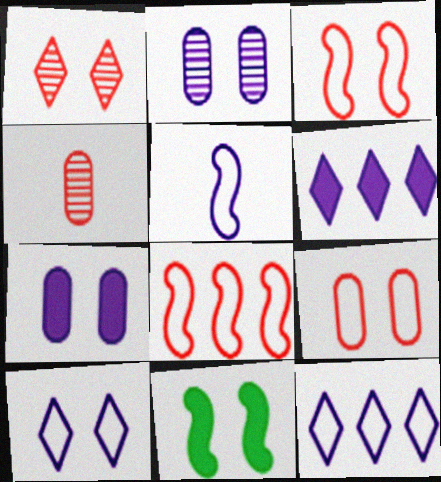[[2, 5, 6], 
[4, 11, 12]]